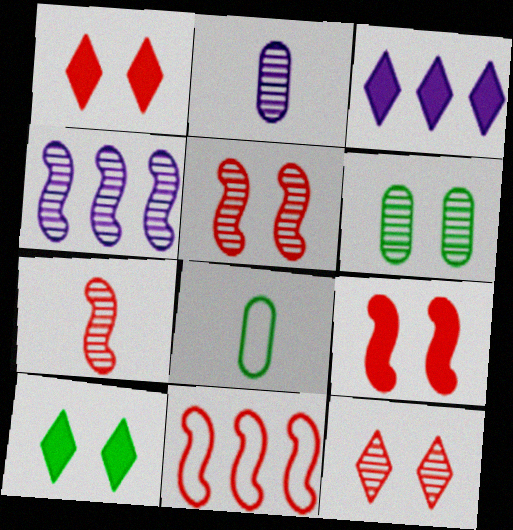[[1, 4, 8], 
[2, 10, 11], 
[3, 5, 8], 
[7, 9, 11]]